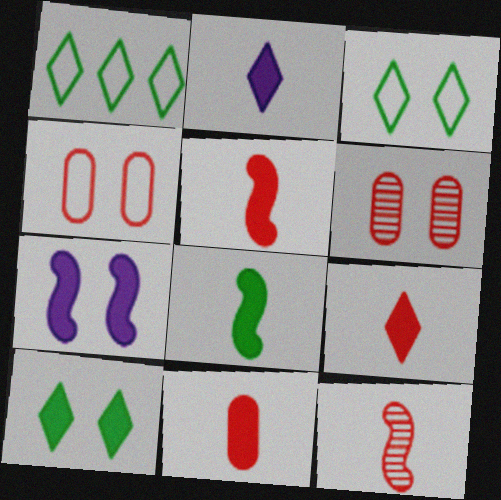[[2, 8, 11], 
[3, 6, 7], 
[5, 9, 11]]